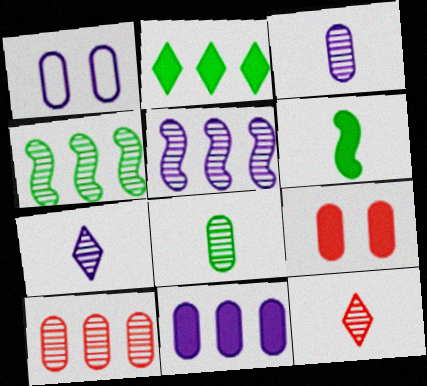[[1, 3, 11]]